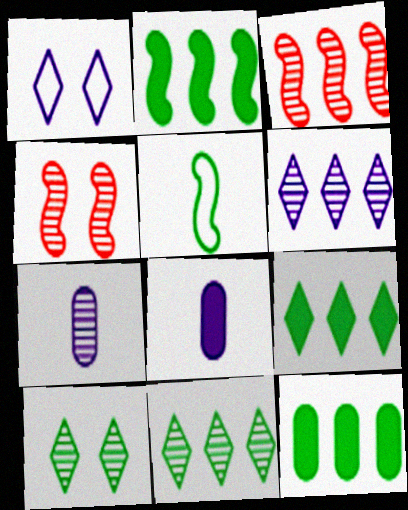[[2, 9, 12], 
[3, 7, 10], 
[4, 7, 11], 
[5, 10, 12]]